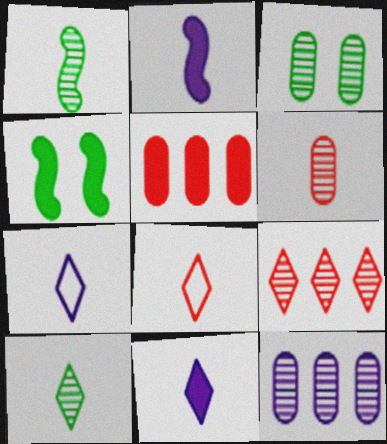[[3, 6, 12], 
[4, 5, 11], 
[4, 8, 12], 
[8, 10, 11]]